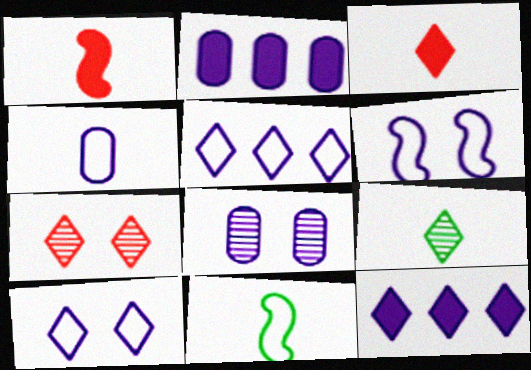[[1, 4, 9], 
[2, 4, 8], 
[2, 7, 11], 
[4, 5, 6]]